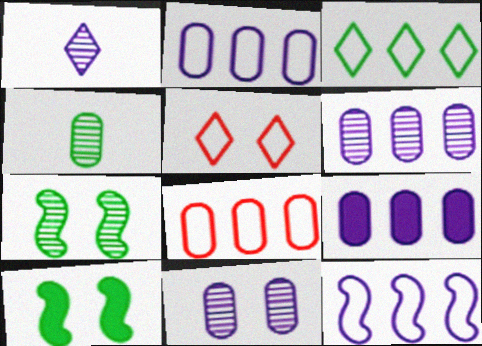[[1, 8, 10], 
[2, 6, 9], 
[3, 4, 10], 
[3, 8, 12], 
[5, 10, 11]]